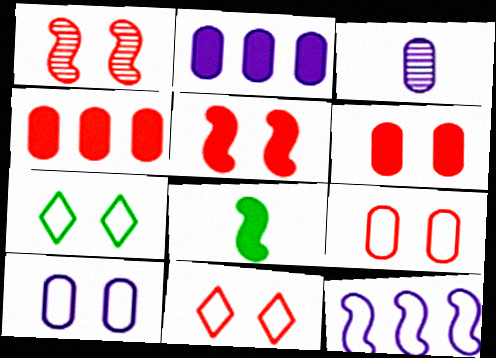[[1, 6, 11], 
[1, 8, 12], 
[2, 3, 10]]